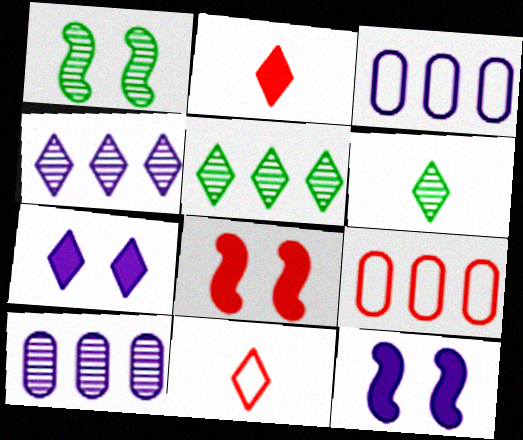[[1, 2, 3], 
[3, 6, 8], 
[5, 7, 11], 
[6, 9, 12]]